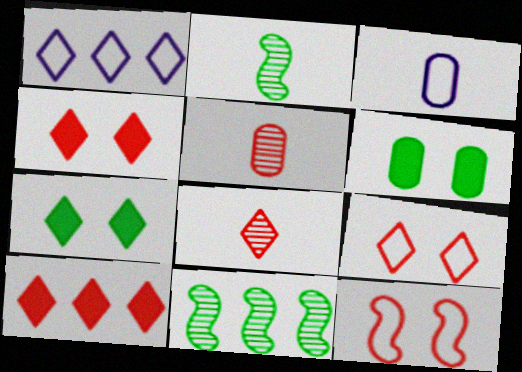[[1, 7, 8], 
[3, 4, 11], 
[5, 10, 12], 
[8, 9, 10]]